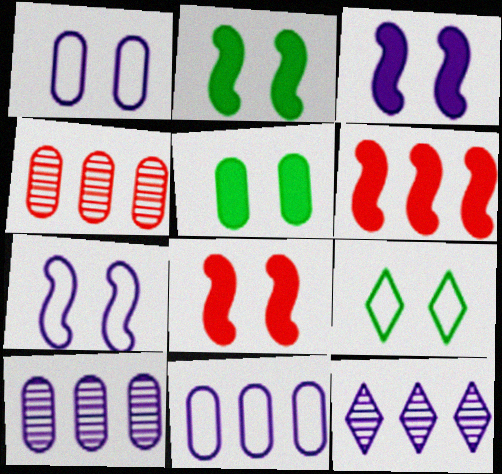[[2, 3, 8]]